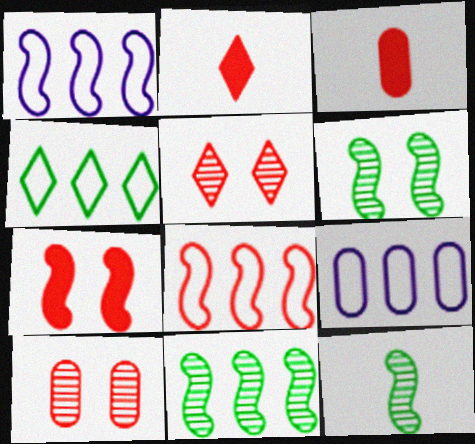[[1, 7, 12], 
[2, 6, 9], 
[2, 8, 10], 
[3, 5, 8], 
[4, 8, 9], 
[6, 11, 12]]